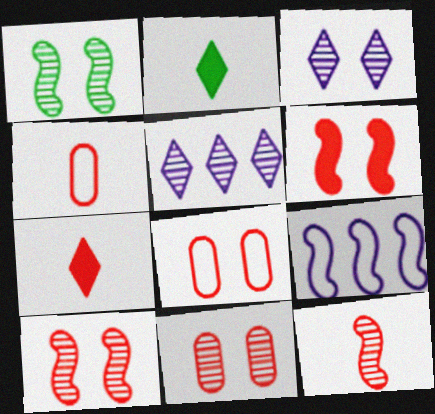[[1, 3, 11], 
[2, 9, 11], 
[4, 7, 12]]